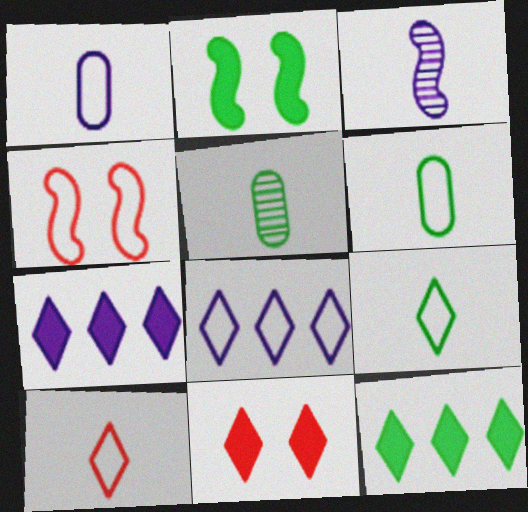[[4, 5, 7], 
[4, 6, 8]]